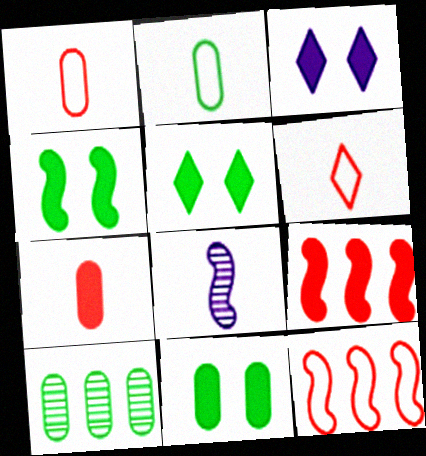[[2, 10, 11], 
[4, 5, 11], 
[4, 8, 12]]